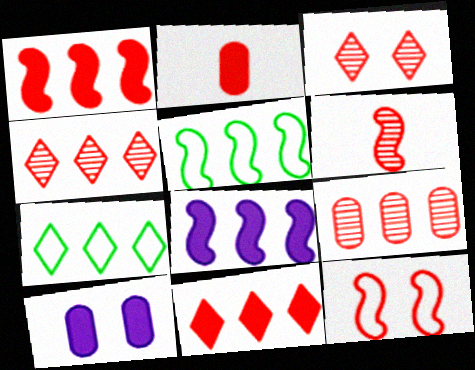[[1, 6, 12], 
[2, 4, 12], 
[3, 6, 9], 
[6, 7, 10], 
[7, 8, 9]]